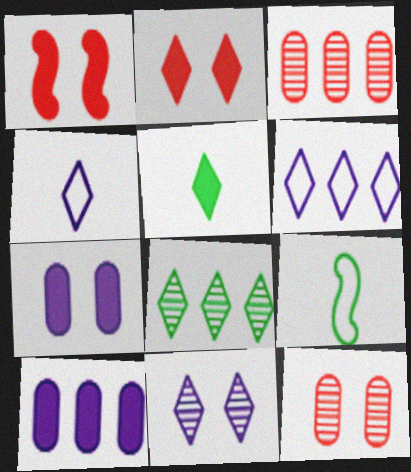[[1, 5, 10], 
[2, 4, 8]]